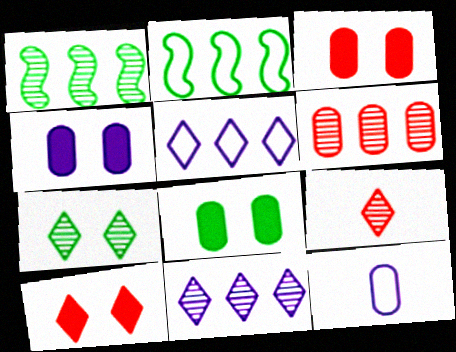[[1, 6, 11], 
[1, 10, 12], 
[2, 4, 9], 
[3, 4, 8], 
[6, 8, 12], 
[7, 9, 11]]